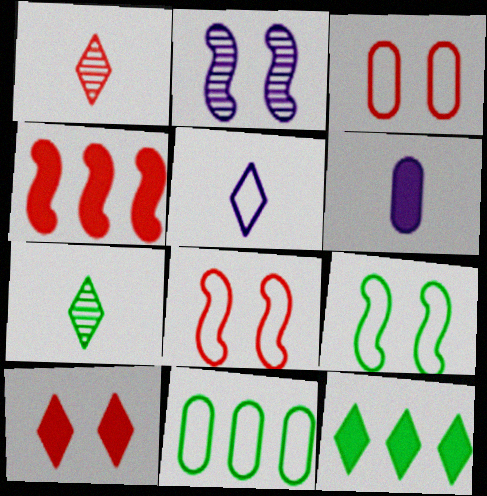[[1, 3, 4], 
[5, 8, 11]]